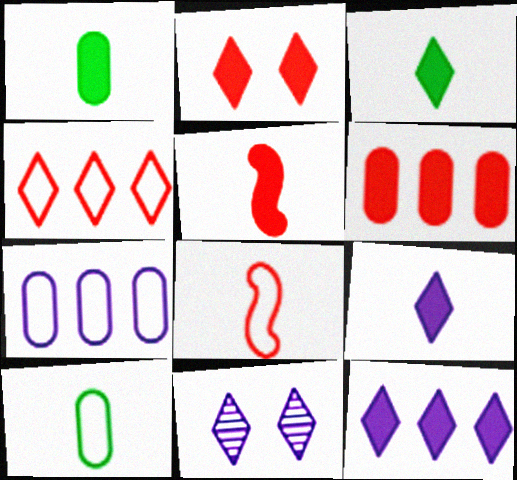[[1, 5, 9], 
[2, 3, 12], 
[2, 5, 6], 
[3, 4, 11]]